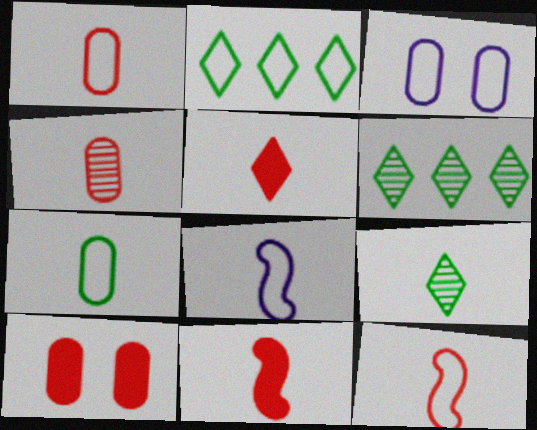[[2, 3, 12], 
[3, 6, 11], 
[4, 5, 12], 
[6, 8, 10]]